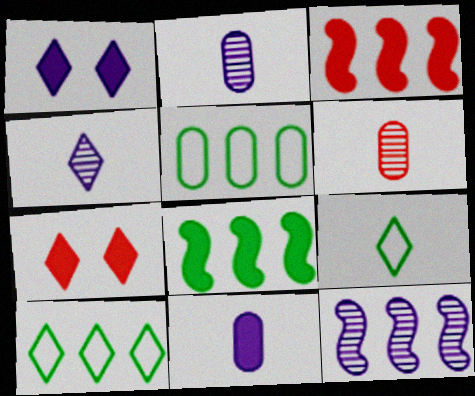[[4, 7, 10], 
[7, 8, 11]]